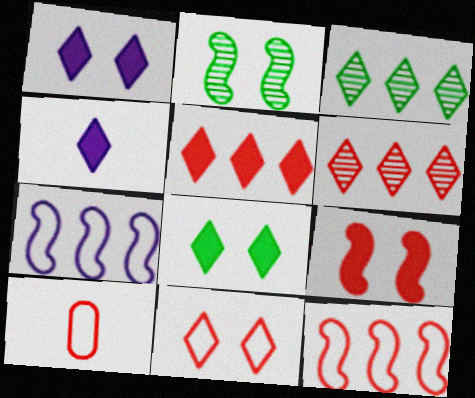[[3, 4, 11], 
[4, 5, 8], 
[6, 9, 10], 
[10, 11, 12]]